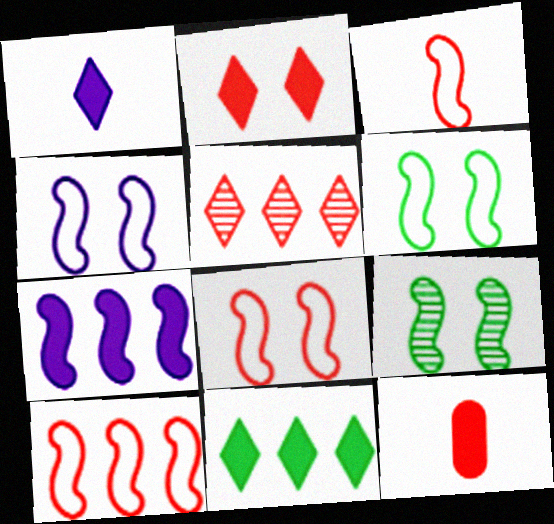[[1, 2, 11], 
[3, 7, 9], 
[3, 8, 10], 
[4, 6, 8], 
[5, 8, 12]]